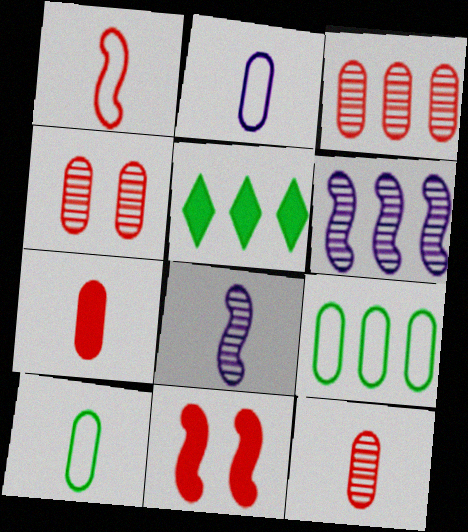[[3, 4, 12]]